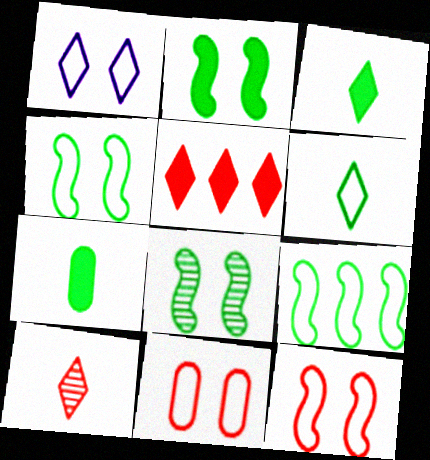[[1, 4, 11], 
[2, 4, 8]]